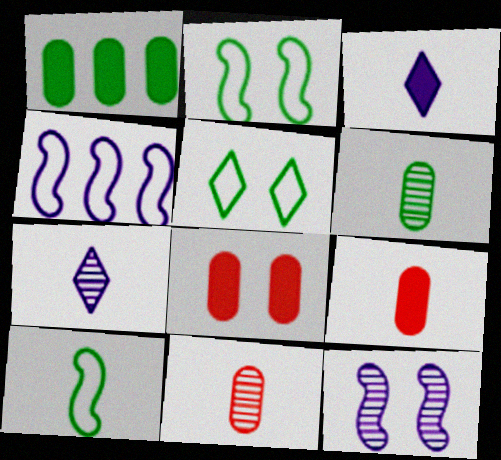[[3, 10, 11], 
[5, 8, 12], 
[7, 9, 10]]